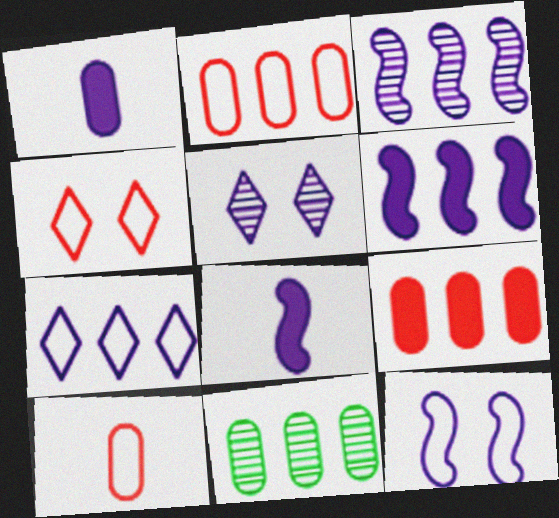[[3, 8, 12], 
[4, 8, 11]]